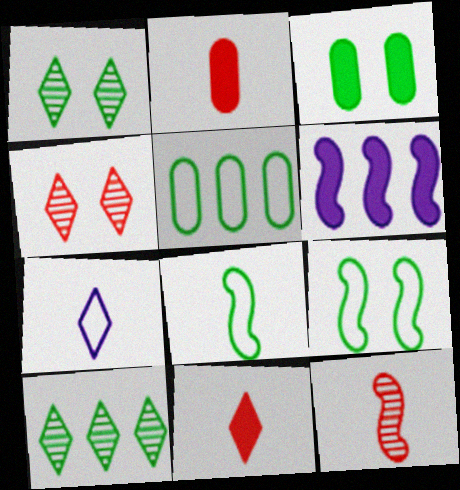[[1, 3, 9], 
[3, 6, 11], 
[3, 8, 10], 
[6, 9, 12]]